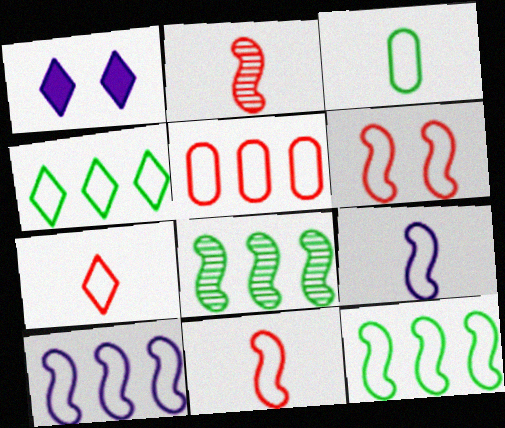[[3, 7, 9], 
[4, 5, 10], 
[5, 6, 7], 
[6, 9, 12]]